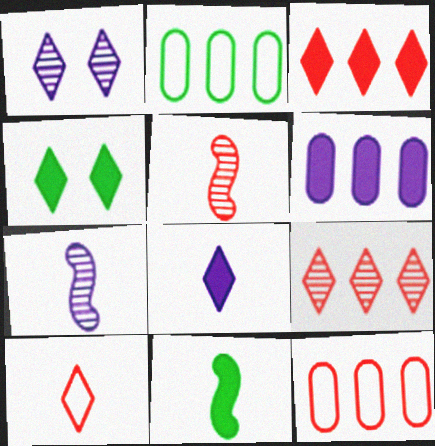[[1, 11, 12], 
[3, 4, 8], 
[4, 7, 12]]